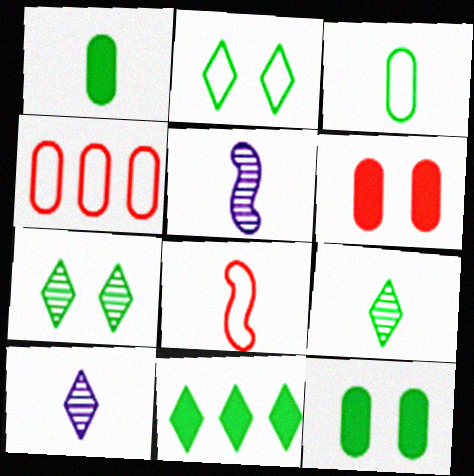[[1, 8, 10], 
[2, 9, 11]]